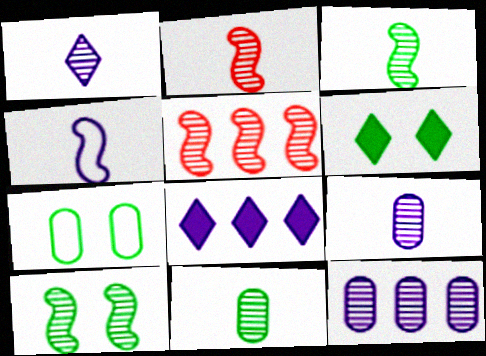[[1, 2, 11], 
[2, 7, 8], 
[6, 7, 10]]